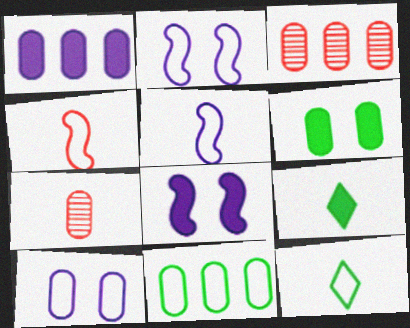[[1, 3, 11], 
[2, 3, 9], 
[3, 8, 12], 
[5, 7, 9]]